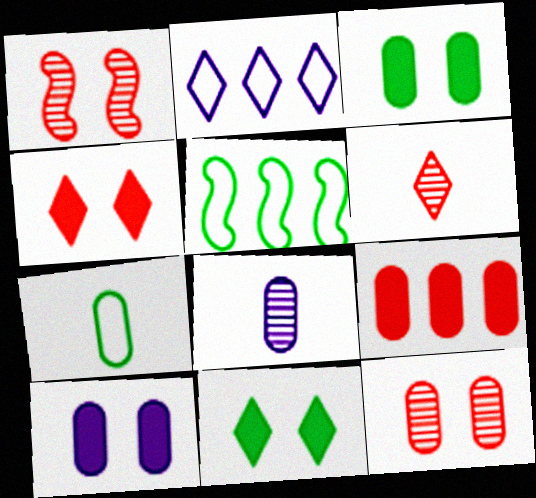[[2, 6, 11], 
[4, 5, 8], 
[5, 6, 10]]